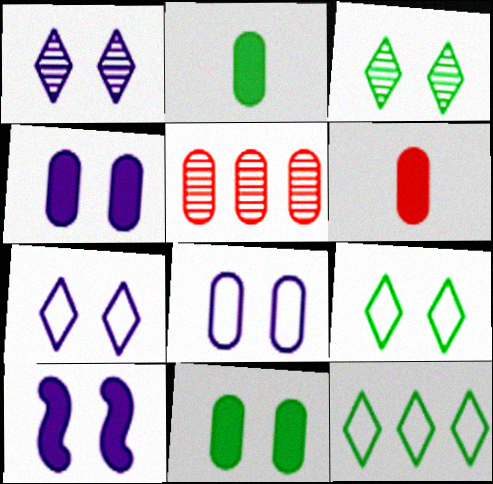[[1, 8, 10], 
[2, 5, 8]]